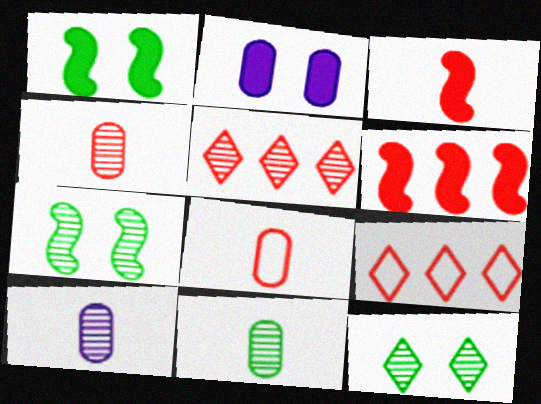[[1, 9, 10], 
[4, 10, 11], 
[5, 7, 10]]